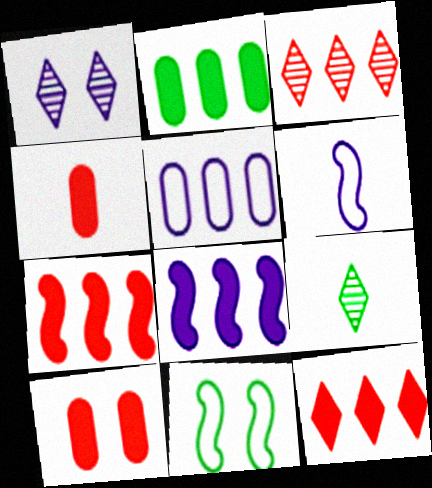[[1, 3, 9], 
[1, 10, 11], 
[2, 8, 12], 
[2, 9, 11], 
[4, 6, 9]]